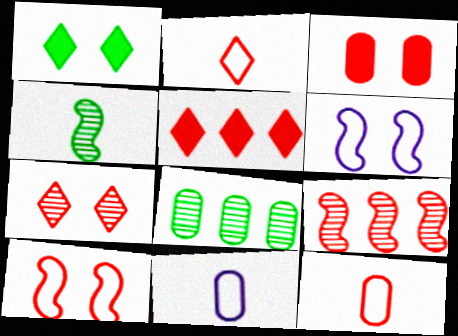[[1, 9, 11], 
[2, 3, 9], 
[2, 5, 7], 
[3, 7, 10], 
[3, 8, 11]]